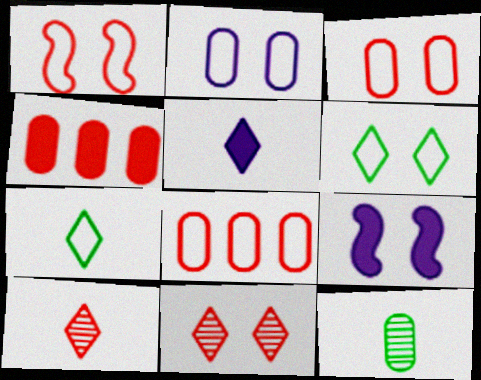[[1, 2, 6], 
[1, 4, 10], 
[2, 4, 12], 
[5, 7, 10]]